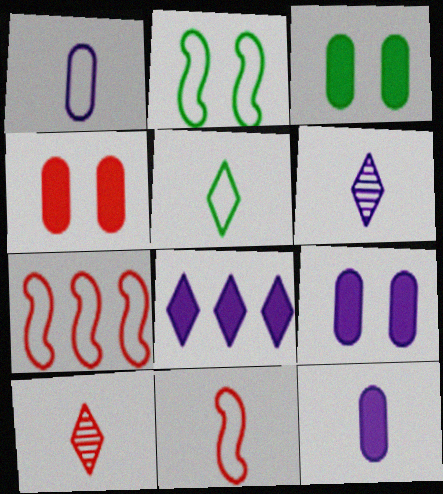[[1, 5, 11], 
[3, 4, 9], 
[3, 6, 7], 
[4, 7, 10]]